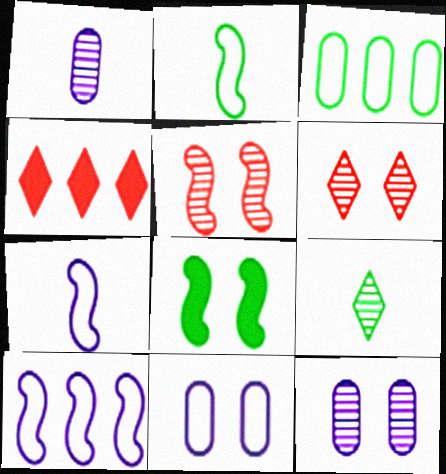[[2, 4, 12], 
[3, 8, 9], 
[6, 8, 11]]